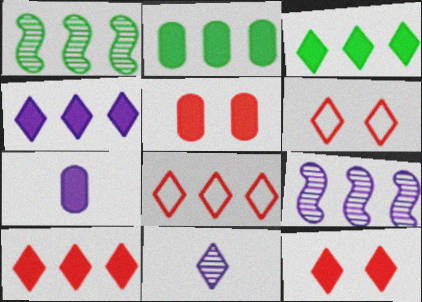[[1, 6, 7], 
[2, 5, 7], 
[2, 8, 9], 
[3, 4, 10], 
[3, 6, 11]]